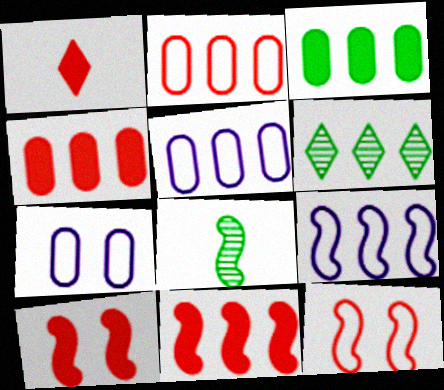[[1, 4, 10], 
[4, 6, 9], 
[5, 6, 11], 
[8, 9, 10]]